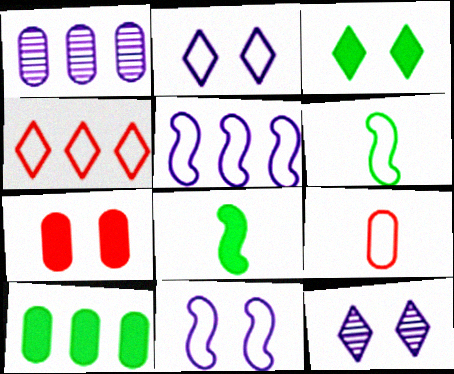[[3, 8, 10]]